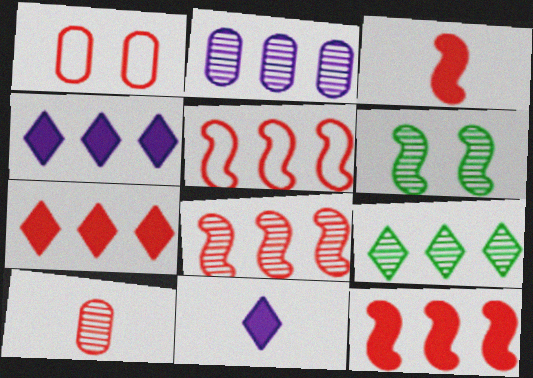[[2, 8, 9], 
[5, 8, 12]]